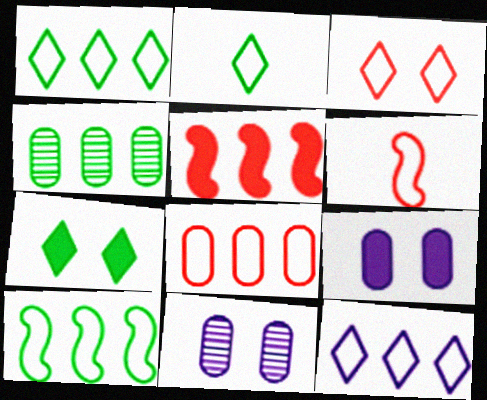[[2, 3, 12], 
[2, 5, 11], 
[3, 6, 8], 
[4, 5, 12], 
[8, 10, 12]]